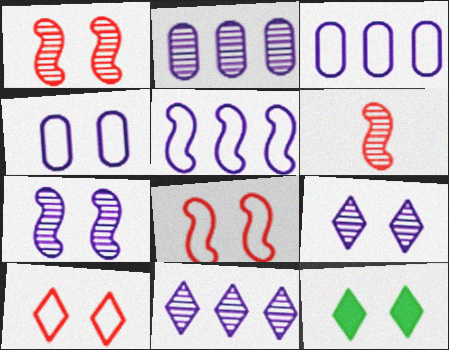[[1, 4, 12], 
[3, 6, 12], 
[9, 10, 12]]